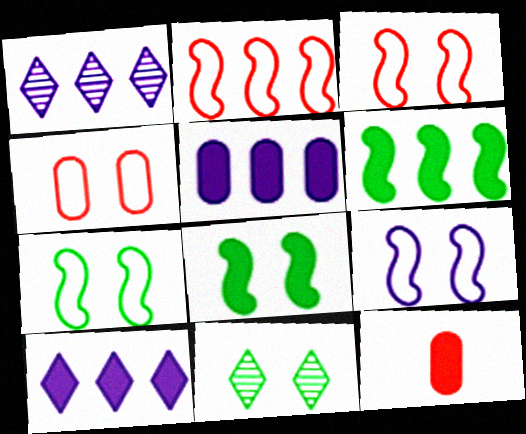[[1, 7, 12], 
[3, 7, 9], 
[8, 10, 12]]